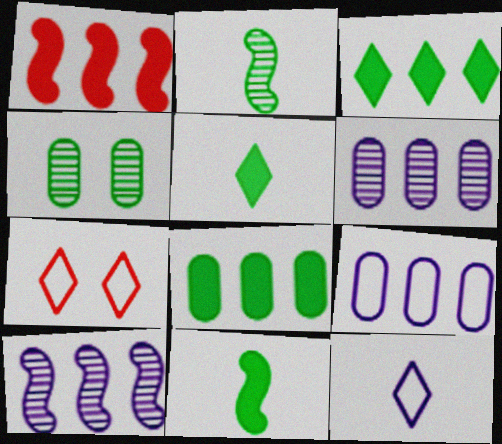[[1, 4, 12], 
[6, 7, 11]]